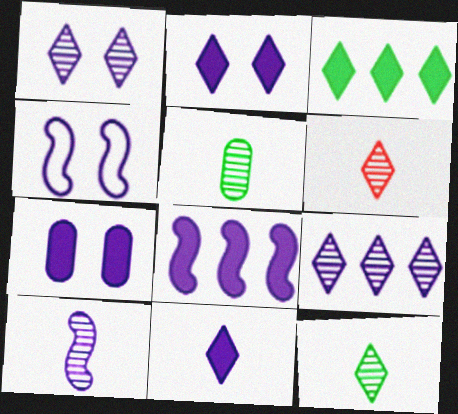[[1, 4, 7], 
[4, 8, 10], 
[5, 6, 10], 
[7, 8, 11]]